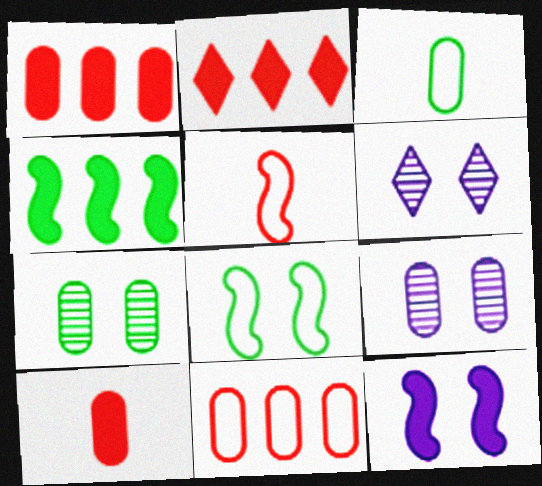[[1, 3, 9]]